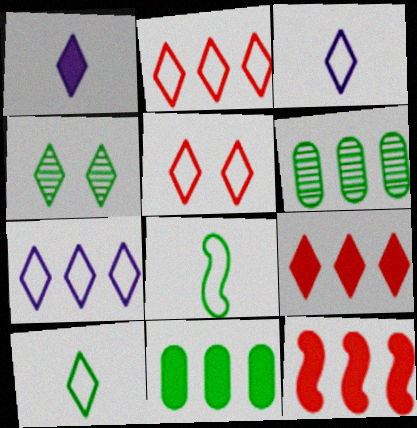[[1, 2, 4], 
[3, 4, 9], 
[4, 8, 11], 
[5, 7, 10], 
[6, 7, 12]]